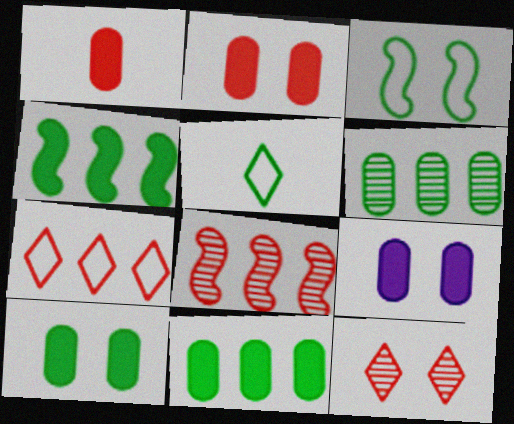[[1, 9, 11], 
[2, 9, 10], 
[3, 9, 12], 
[5, 8, 9]]